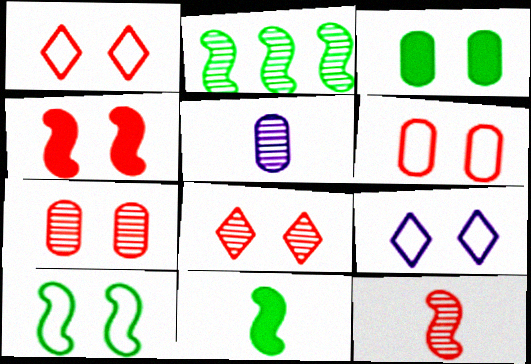[[1, 4, 7], 
[2, 5, 8], 
[2, 10, 11], 
[4, 6, 8], 
[6, 9, 10]]